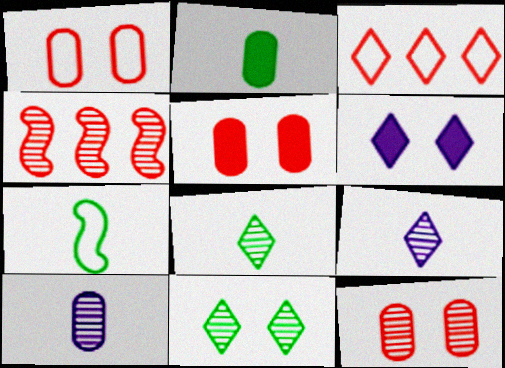[[1, 5, 12], 
[2, 7, 8], 
[3, 6, 8], 
[4, 10, 11]]